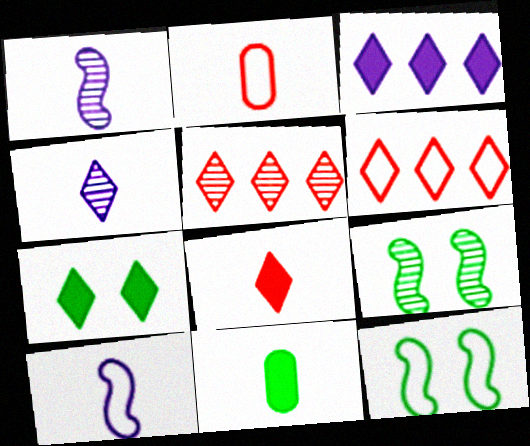[[2, 3, 9], 
[3, 7, 8], 
[4, 6, 7]]